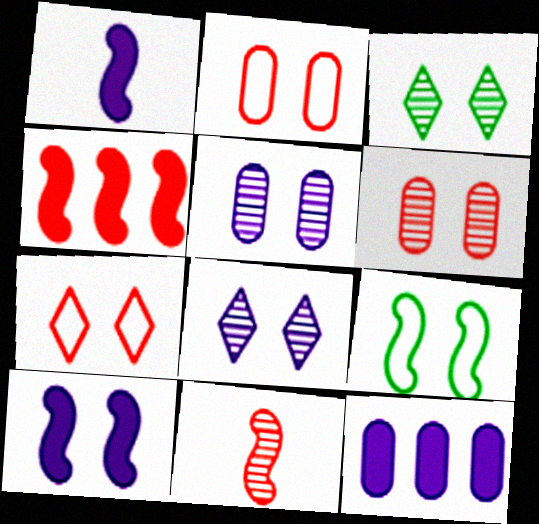[[2, 3, 10]]